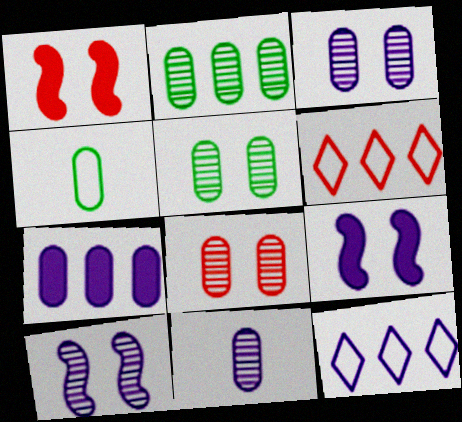[[2, 8, 11], 
[3, 5, 8], 
[4, 7, 8], 
[9, 11, 12]]